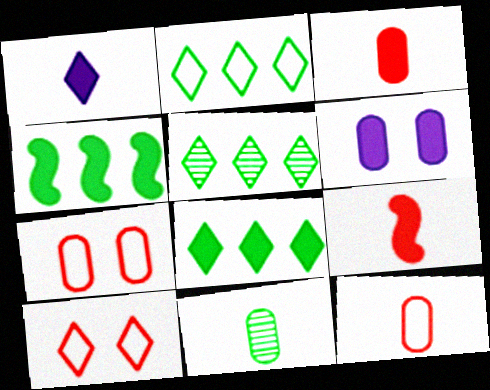[[1, 5, 10], 
[2, 5, 8], 
[6, 8, 9]]